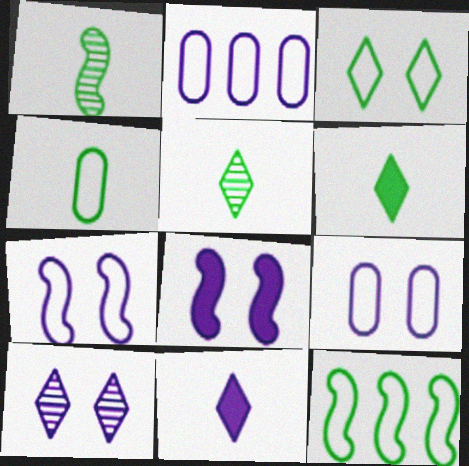[[1, 4, 6], 
[3, 4, 12], 
[8, 9, 10]]